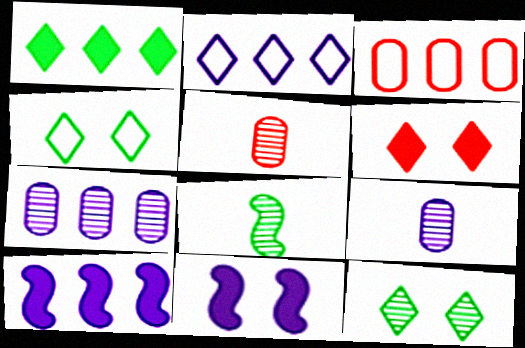[[2, 7, 10], 
[2, 9, 11], 
[4, 5, 10]]